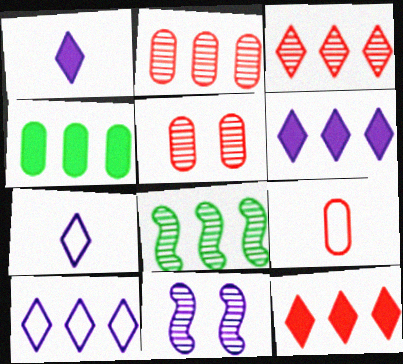[]